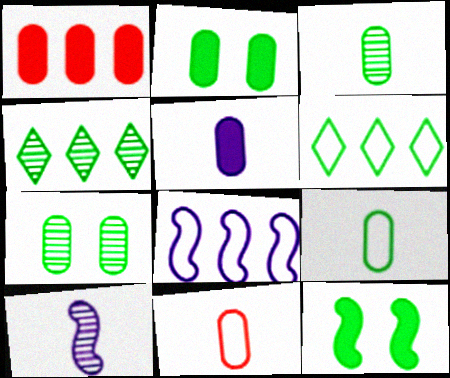[[1, 2, 5], 
[1, 4, 8], 
[3, 5, 11], 
[3, 6, 12], 
[4, 9, 12]]